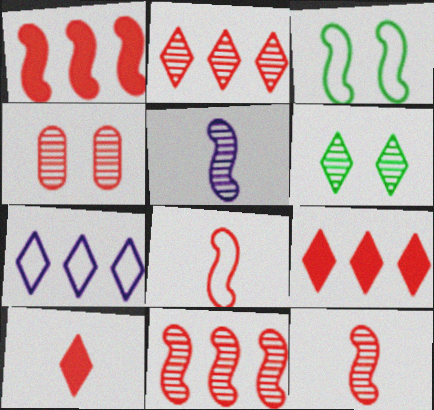[[1, 3, 5], 
[2, 4, 12], 
[4, 8, 9], 
[6, 7, 10]]